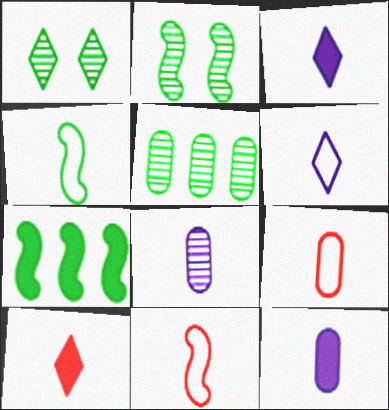[[2, 4, 7], 
[4, 6, 9], 
[4, 8, 10]]